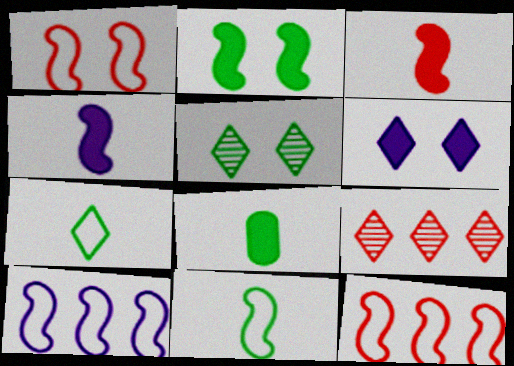[[1, 10, 11], 
[6, 7, 9]]